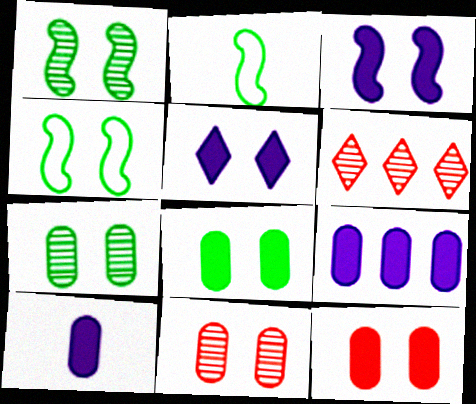[[4, 5, 11], 
[4, 6, 10]]